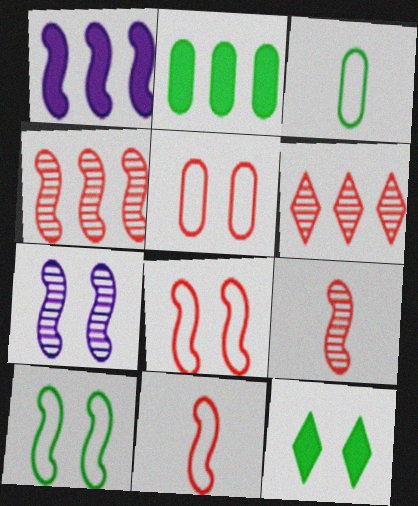[[1, 9, 10], 
[5, 7, 12]]